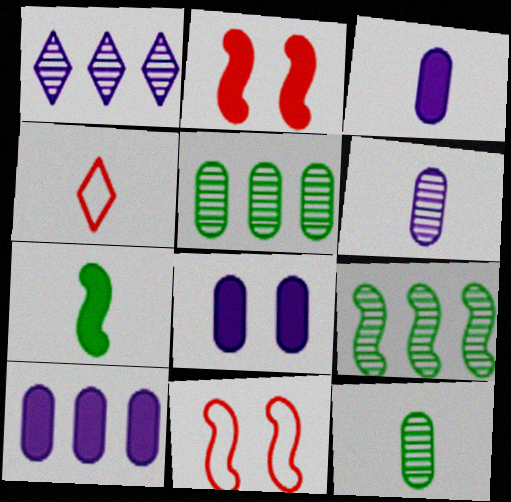[[3, 8, 10], 
[4, 6, 7], 
[4, 8, 9]]